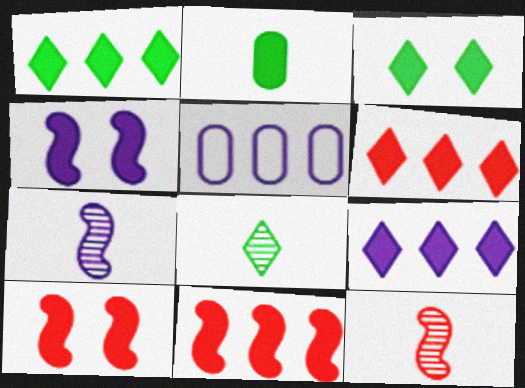[[1, 6, 9], 
[2, 4, 6], 
[2, 9, 10], 
[3, 5, 12], 
[5, 8, 10]]